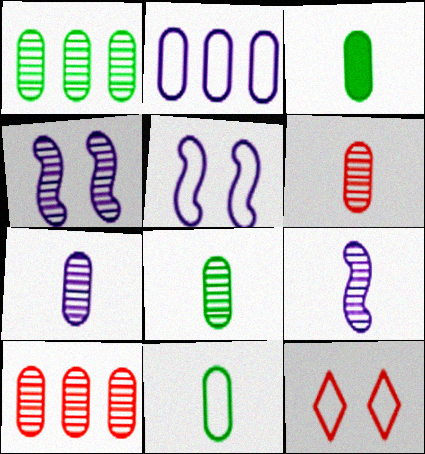[[3, 8, 11], 
[6, 7, 8]]